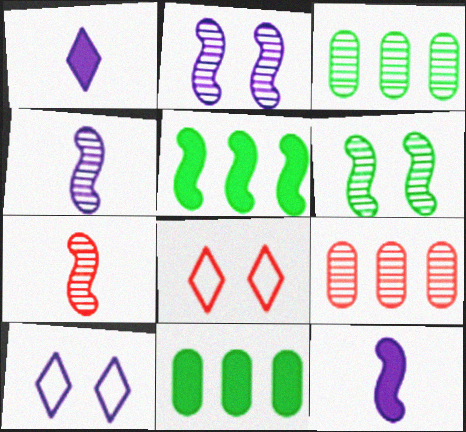[[3, 8, 12], 
[4, 8, 11], 
[7, 10, 11]]